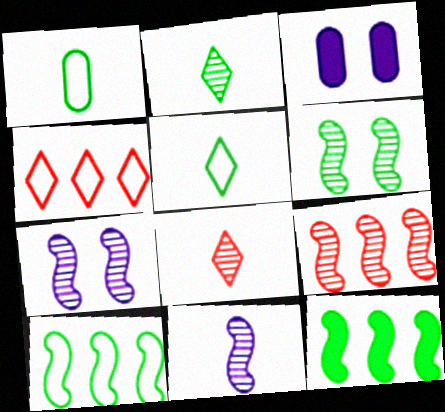[[3, 5, 9], 
[3, 8, 10], 
[6, 9, 11]]